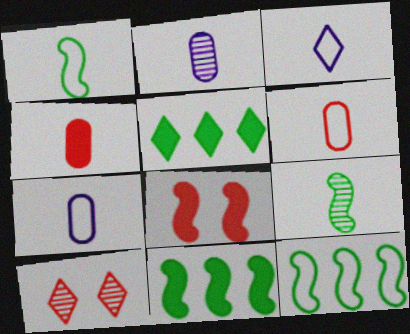[[1, 3, 6], 
[3, 4, 9], 
[3, 5, 10], 
[7, 10, 11]]